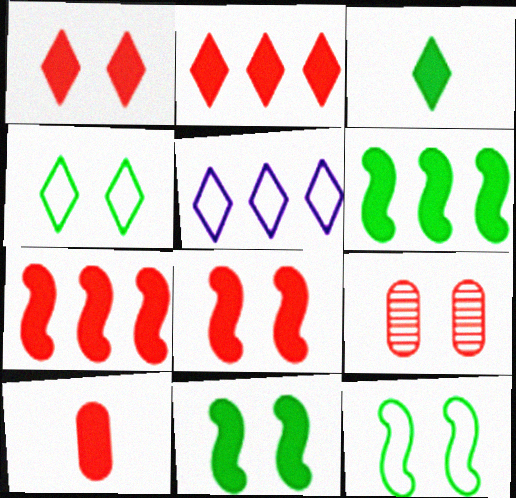[[1, 7, 10], 
[2, 8, 10]]